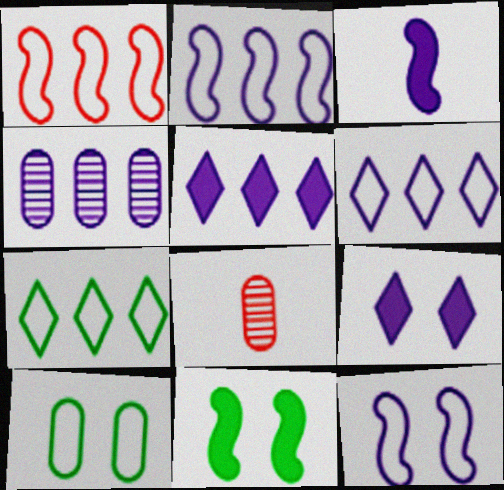[[2, 4, 5], 
[6, 8, 11]]